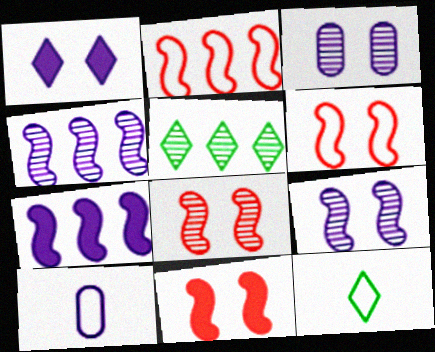[[1, 4, 10], 
[5, 10, 11], 
[6, 8, 11]]